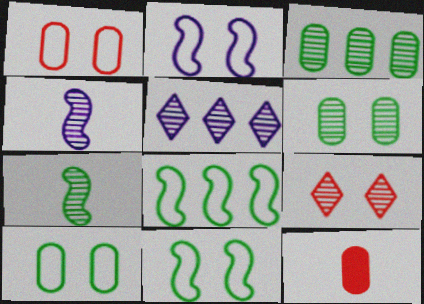[[3, 4, 9], 
[5, 11, 12]]